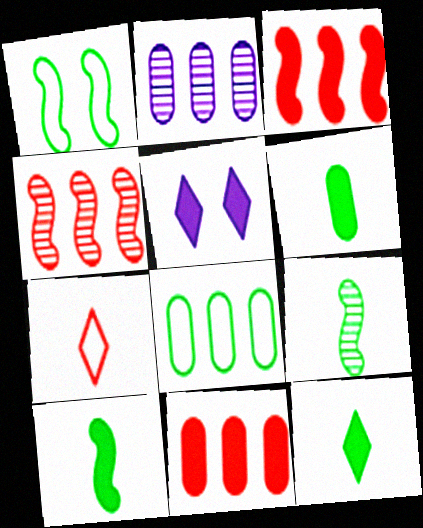[[2, 8, 11], 
[3, 5, 6], 
[5, 10, 11], 
[6, 10, 12]]